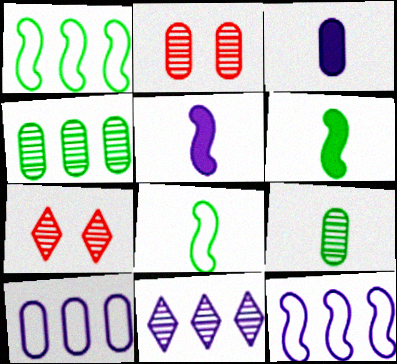[[1, 3, 7], 
[6, 7, 10]]